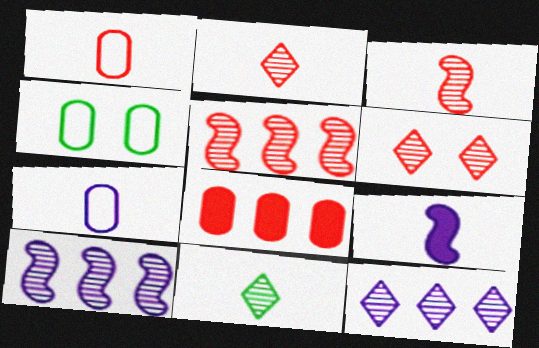[[1, 9, 11], 
[6, 11, 12]]